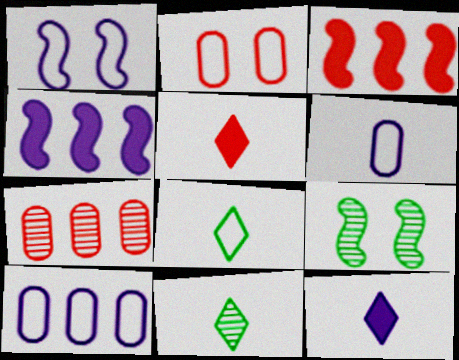[[2, 4, 11], 
[5, 9, 10]]